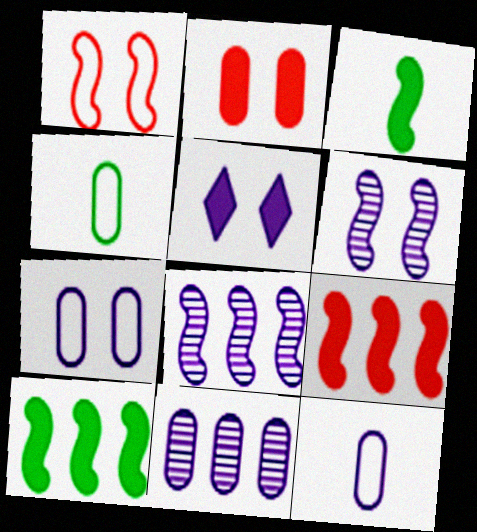[[1, 3, 8], 
[2, 4, 11], 
[5, 6, 7], 
[5, 8, 12]]